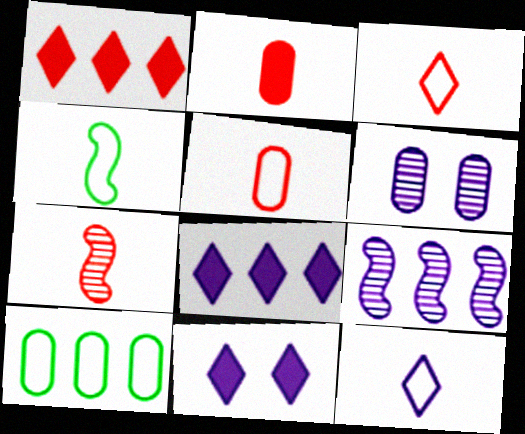[[1, 4, 6], 
[1, 9, 10], 
[2, 3, 7], 
[2, 6, 10], 
[4, 5, 12], 
[7, 10, 11]]